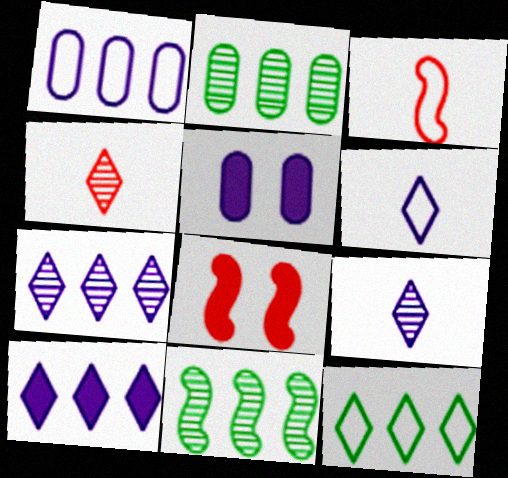[[2, 6, 8]]